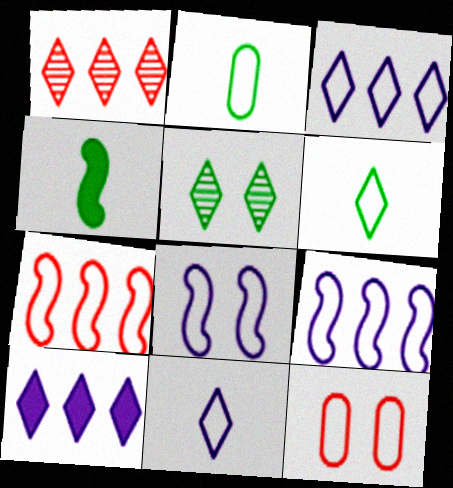[[6, 9, 12]]